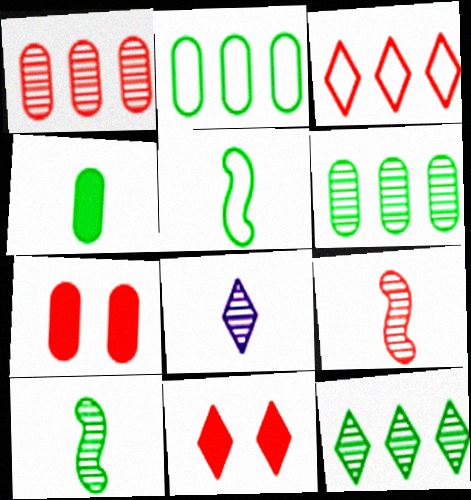[[3, 7, 9]]